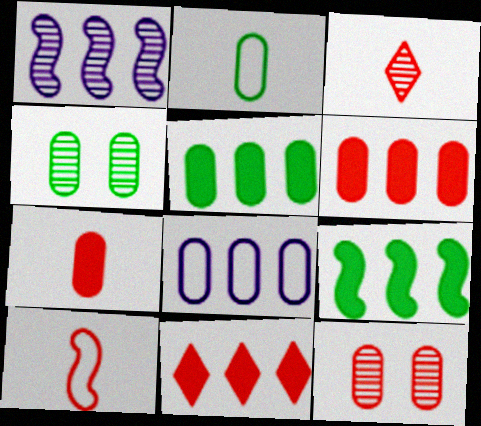[[1, 3, 4], 
[2, 4, 5], 
[3, 7, 10], 
[4, 7, 8], 
[10, 11, 12]]